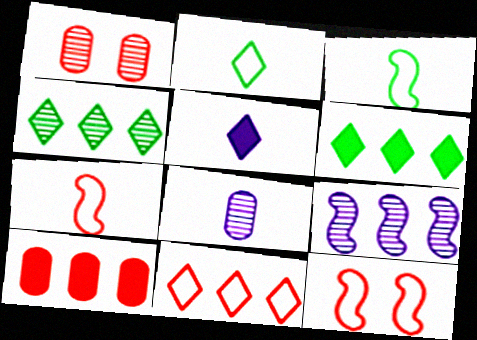[[6, 8, 12]]